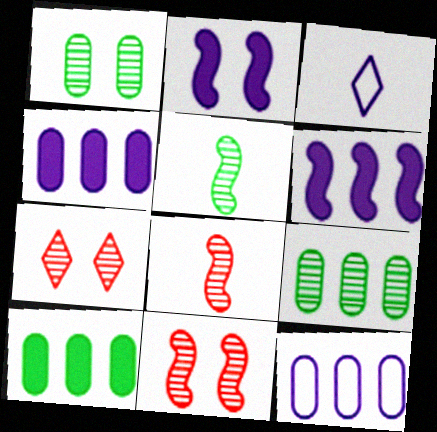[[3, 10, 11]]